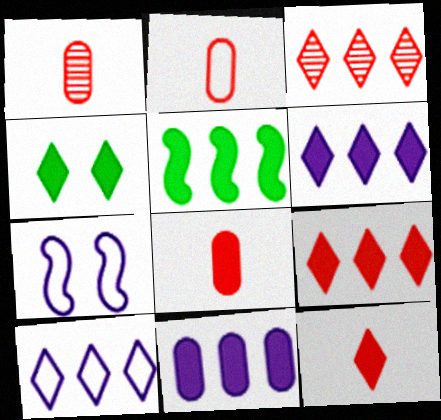[[1, 2, 8], 
[4, 6, 12], 
[5, 9, 11]]